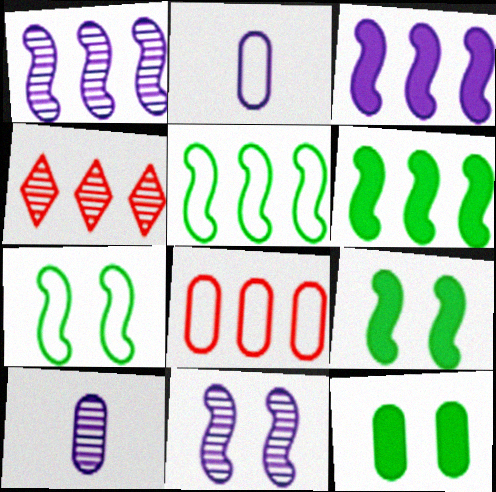[[2, 4, 9], 
[8, 10, 12]]